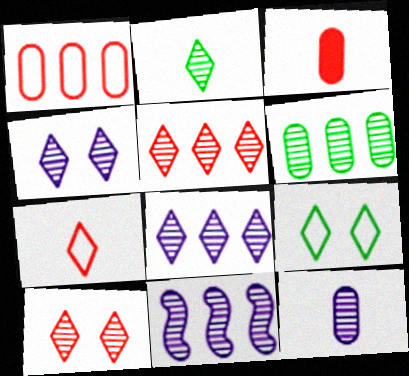[[2, 4, 5], 
[2, 8, 10], 
[3, 9, 11], 
[4, 11, 12], 
[5, 6, 11]]